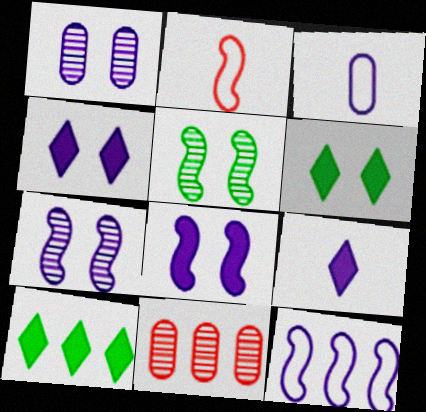[[1, 2, 10], 
[1, 9, 12], 
[10, 11, 12]]